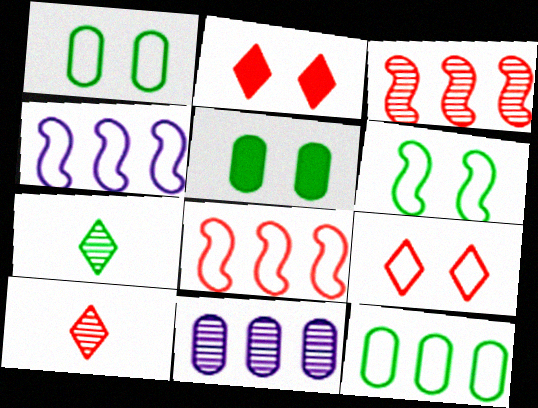[[4, 5, 10]]